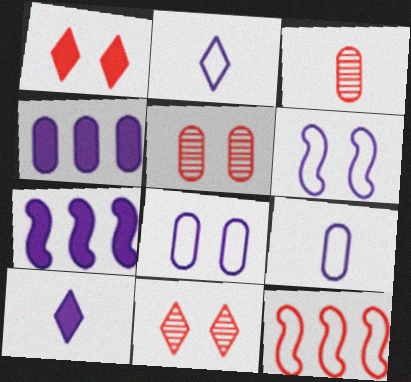[[1, 3, 12]]